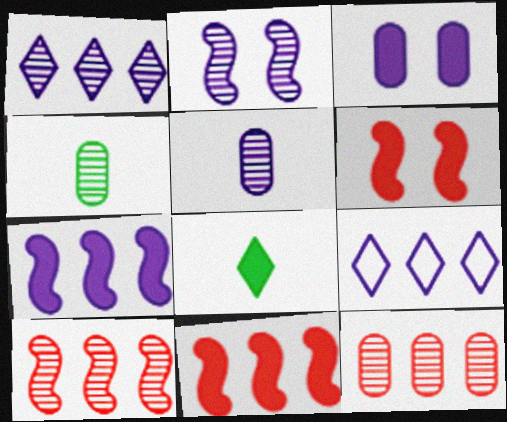[[1, 2, 5], 
[3, 8, 11], 
[4, 6, 9]]